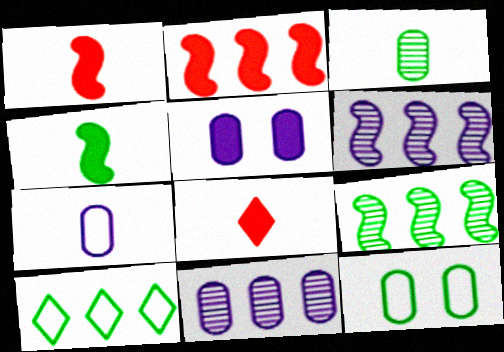[[2, 10, 11], 
[5, 7, 11], 
[6, 8, 12]]